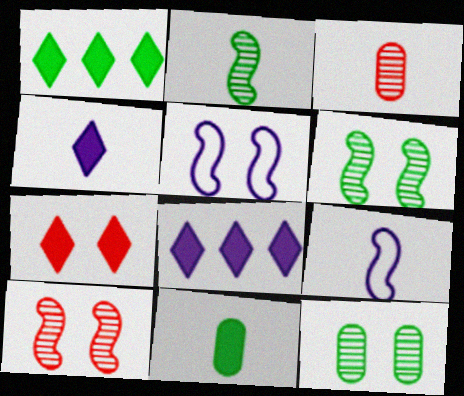[[1, 3, 5], 
[1, 4, 7], 
[5, 7, 12]]